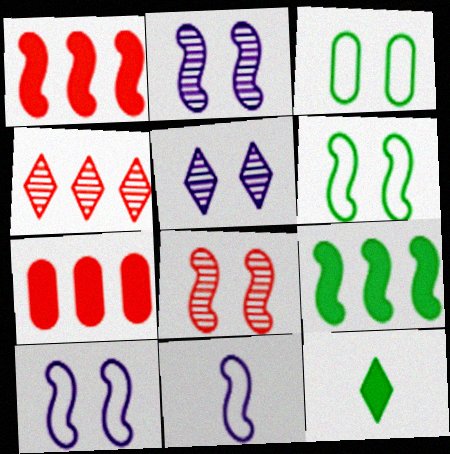[[8, 9, 11]]